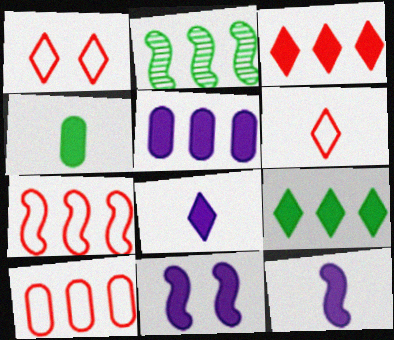[[3, 4, 11], 
[5, 8, 11]]